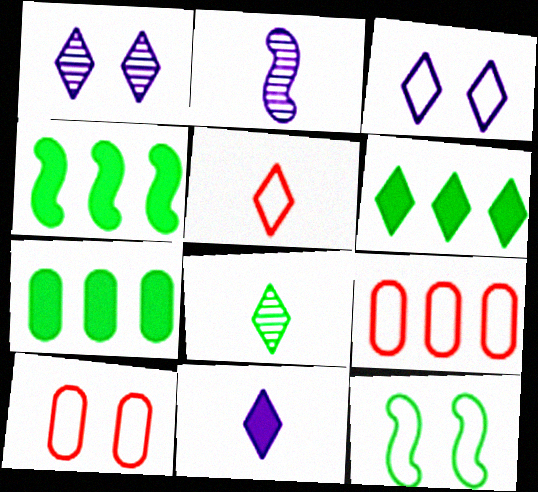[[1, 5, 6], 
[2, 6, 10], 
[3, 10, 12], 
[4, 6, 7], 
[5, 8, 11], 
[7, 8, 12]]